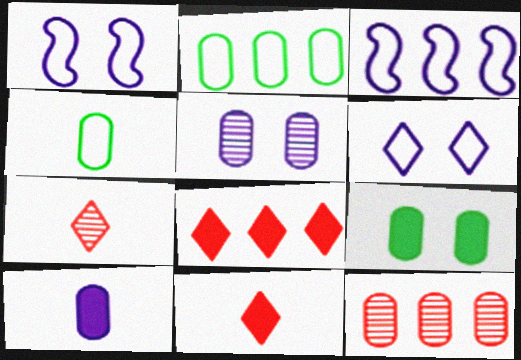[[3, 7, 9]]